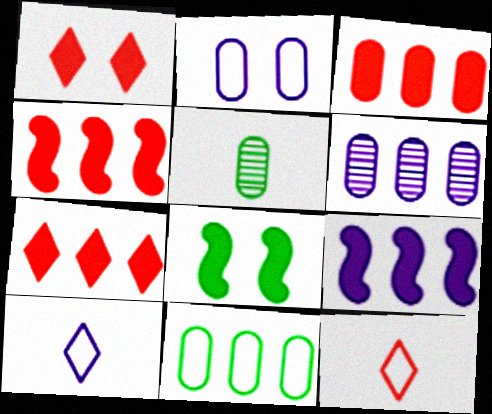[[2, 3, 5], 
[3, 4, 7], 
[3, 6, 11], 
[6, 8, 12]]